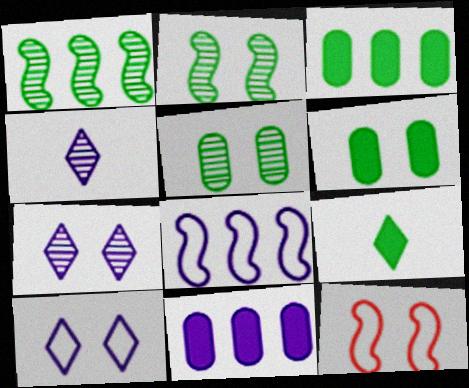[[3, 4, 12], 
[6, 7, 12]]